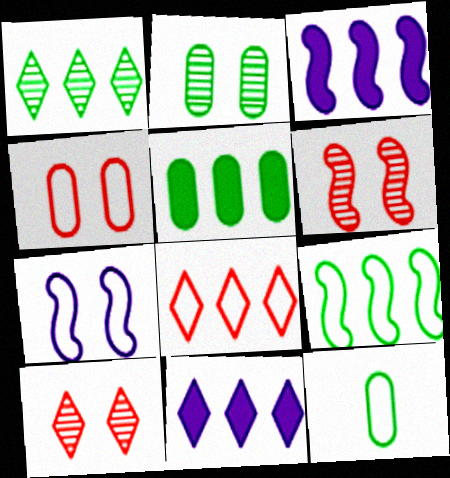[[1, 5, 9], 
[1, 8, 11], 
[2, 5, 12], 
[3, 10, 12], 
[6, 11, 12], 
[7, 8, 12]]